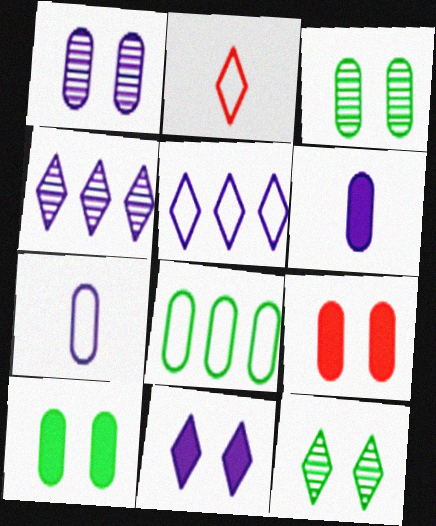[]